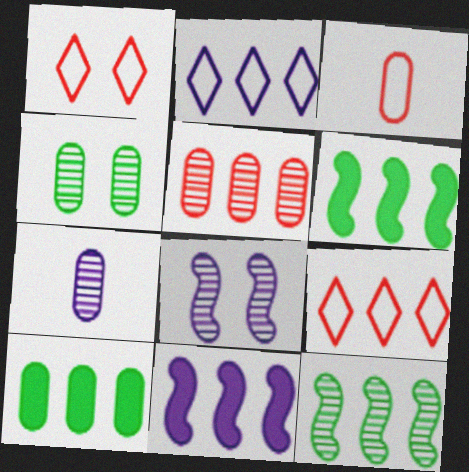[[1, 6, 7], 
[2, 5, 6], 
[4, 5, 7]]